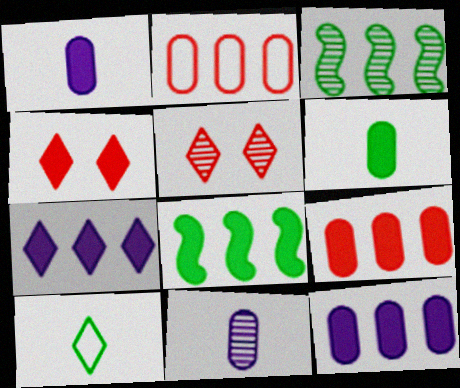[[1, 4, 8], 
[2, 3, 7], 
[3, 5, 11], 
[5, 7, 10], 
[7, 8, 9]]